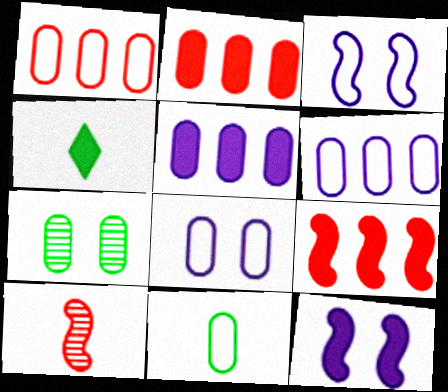[[1, 8, 11], 
[2, 4, 12]]